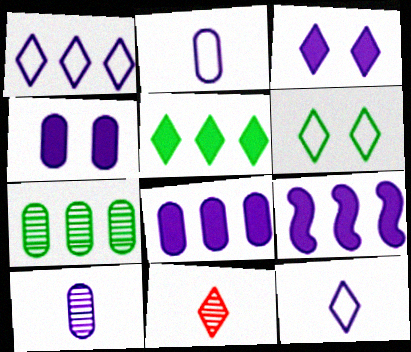[]